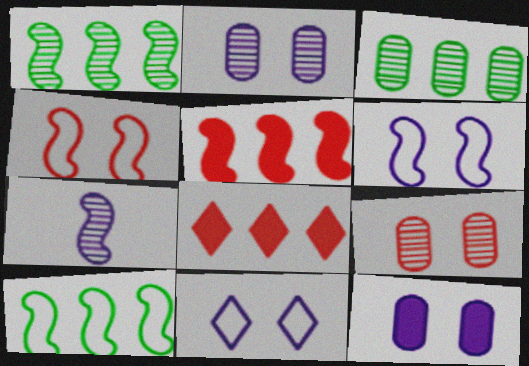[]